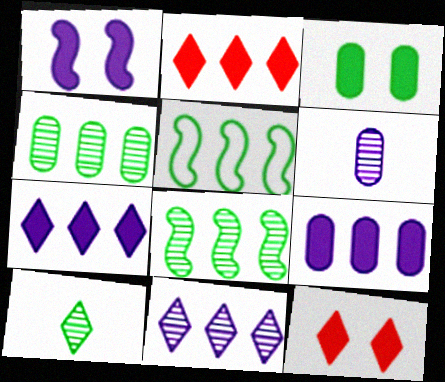[[1, 3, 12], 
[3, 5, 10], 
[5, 6, 12]]